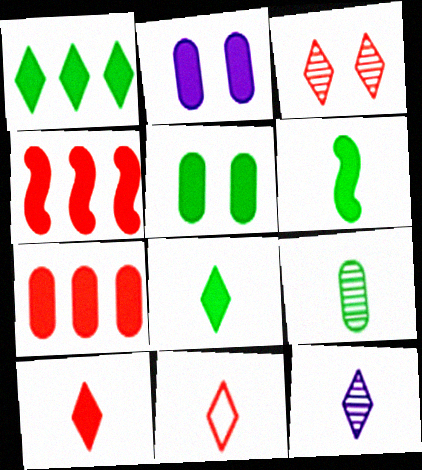[[1, 5, 6], 
[2, 4, 8], 
[8, 11, 12]]